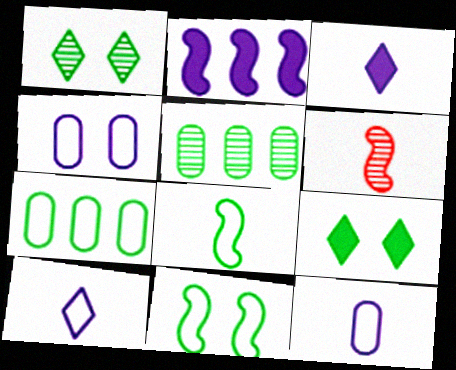[[2, 6, 11], 
[5, 8, 9]]